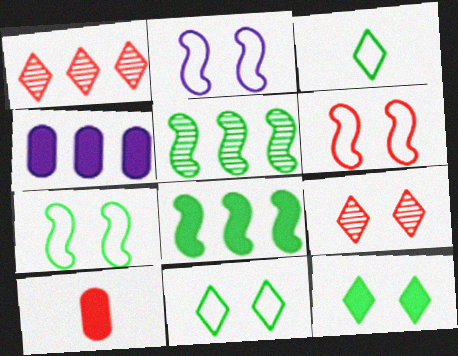[[1, 6, 10], 
[2, 6, 7]]